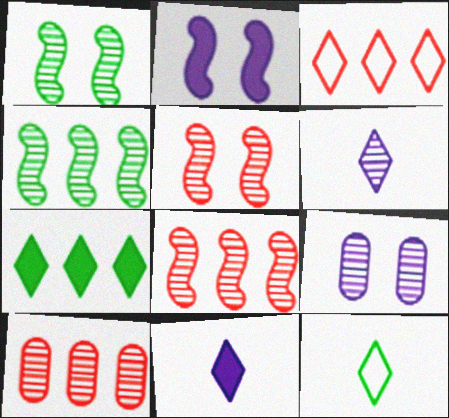[[1, 6, 10], 
[2, 10, 12]]